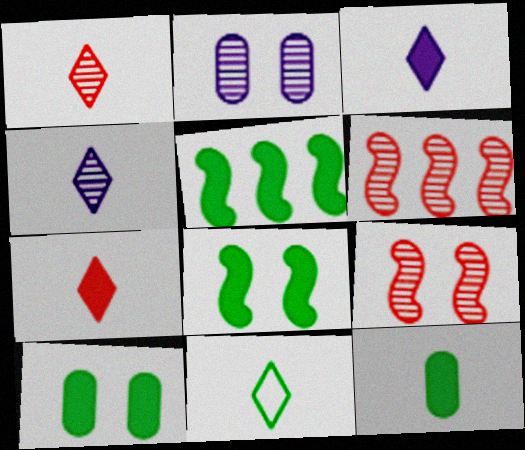[[1, 3, 11], 
[4, 7, 11]]